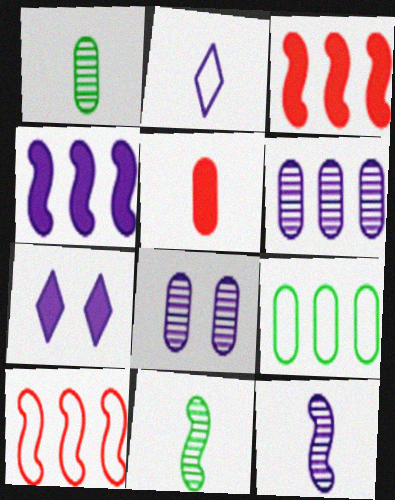[[1, 7, 10], 
[2, 4, 8], 
[2, 5, 11], 
[5, 8, 9]]